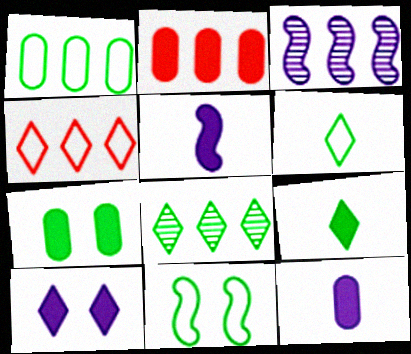[[1, 6, 11], 
[2, 7, 12]]